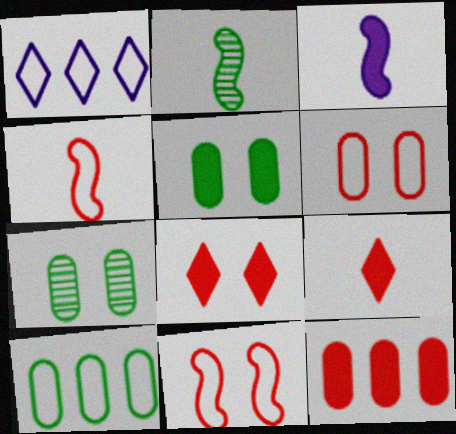[[2, 3, 4]]